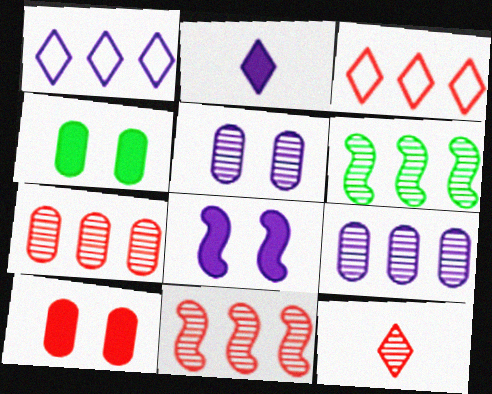[[5, 6, 12]]